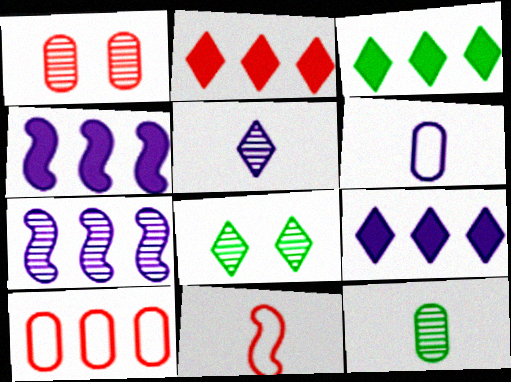[[1, 2, 11], 
[2, 3, 9], 
[3, 7, 10]]